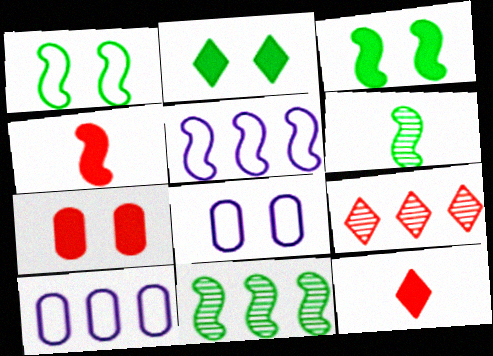[[8, 11, 12]]